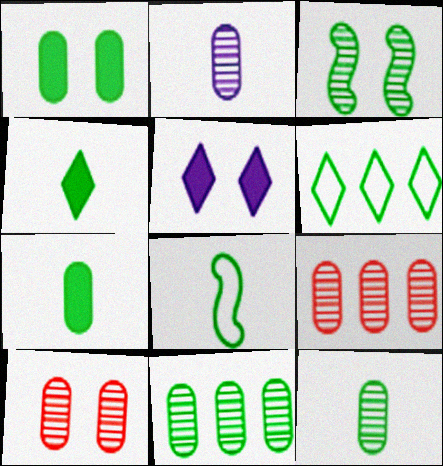[[2, 10, 11], 
[3, 6, 7], 
[4, 8, 12], 
[5, 8, 9]]